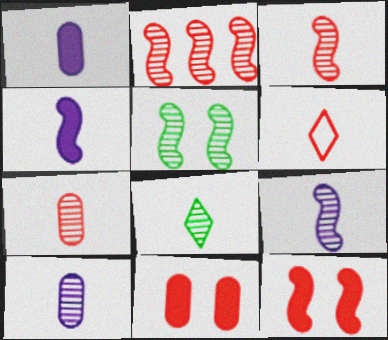[[2, 5, 9], 
[2, 6, 11], 
[3, 8, 10], 
[7, 8, 9]]